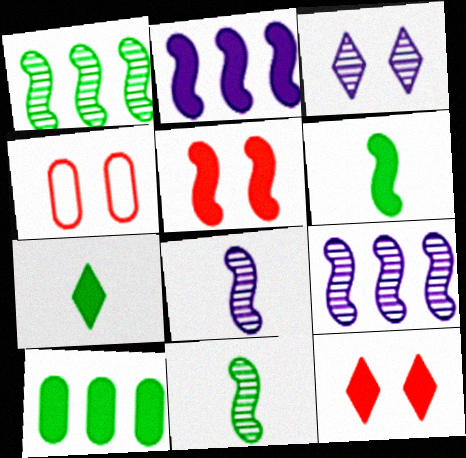[[2, 5, 6], 
[4, 7, 9]]